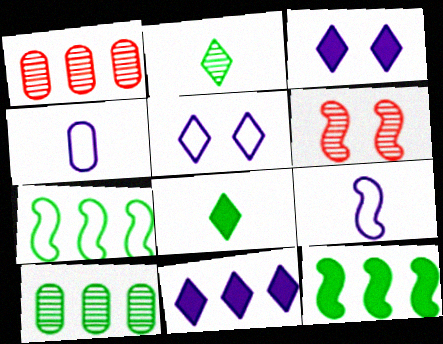[[1, 7, 11], 
[6, 9, 12]]